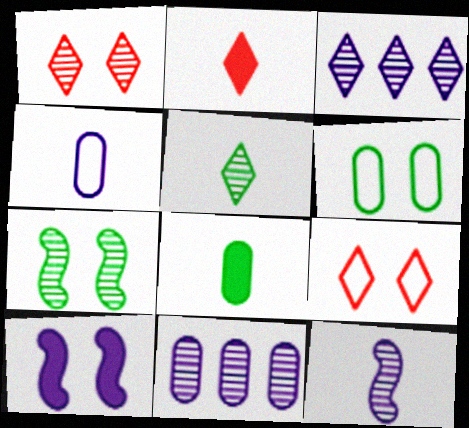[[1, 3, 5], 
[1, 6, 10], 
[3, 4, 10]]